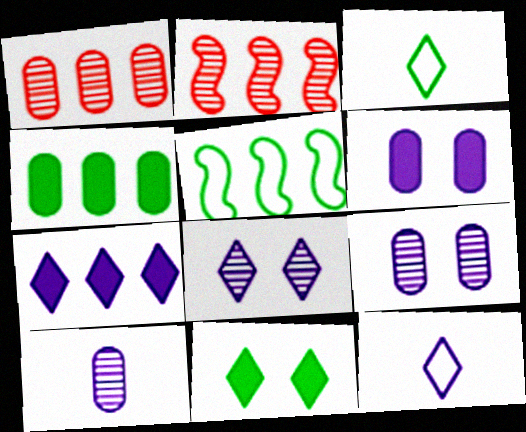[[1, 5, 7], 
[2, 3, 6], 
[7, 8, 12]]